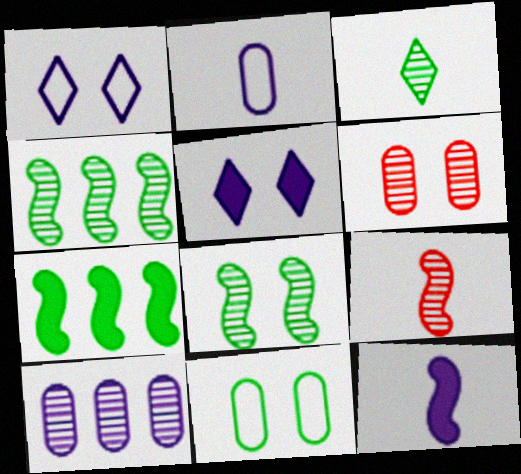[[1, 10, 12], 
[3, 7, 11]]